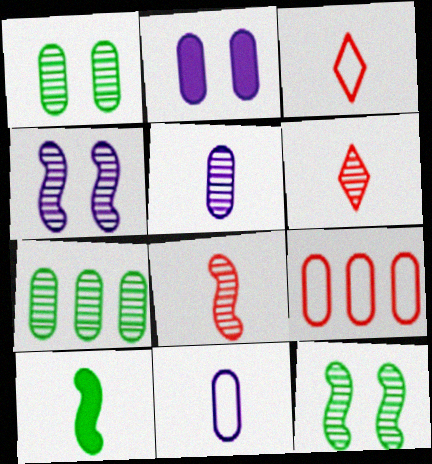[[3, 5, 10], 
[4, 6, 7], 
[6, 10, 11]]